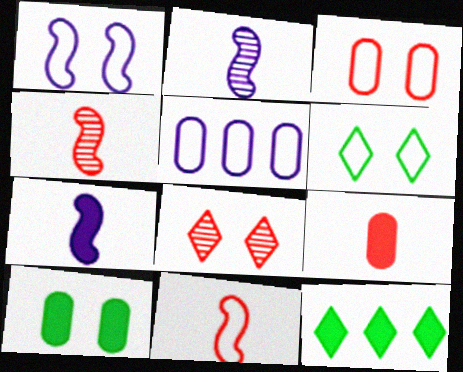[[1, 3, 6], 
[1, 8, 10], 
[2, 3, 12], 
[5, 6, 11]]